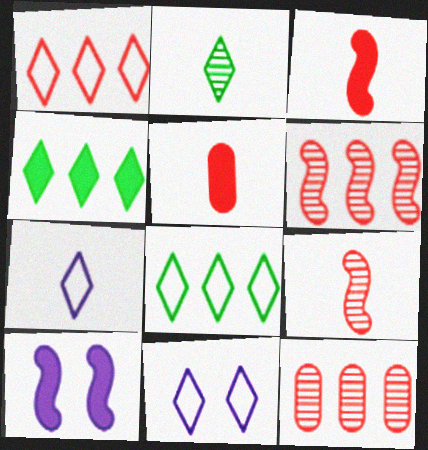[[4, 5, 10]]